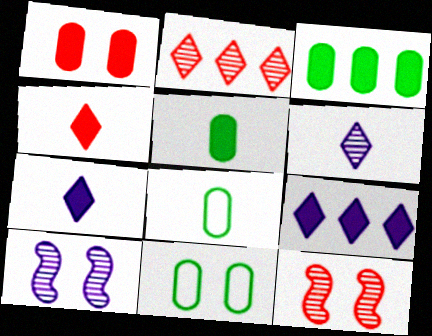[[8, 9, 12]]